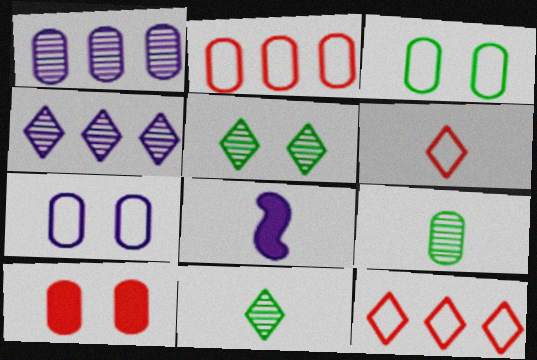[[2, 5, 8], 
[4, 7, 8], 
[6, 8, 9]]